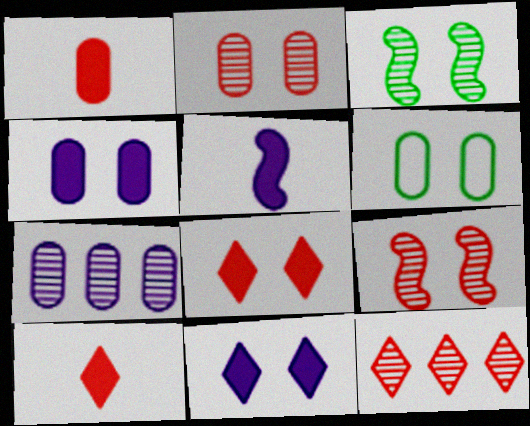[[1, 6, 7], 
[2, 4, 6], 
[5, 6, 12], 
[6, 9, 11]]